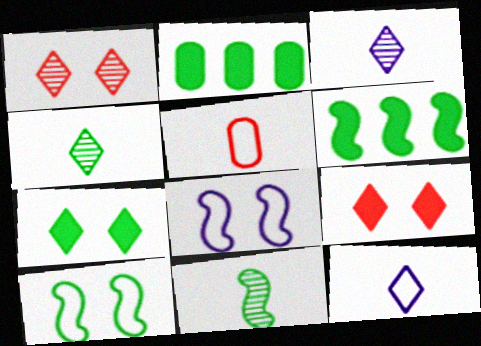[[2, 4, 10], 
[6, 10, 11]]